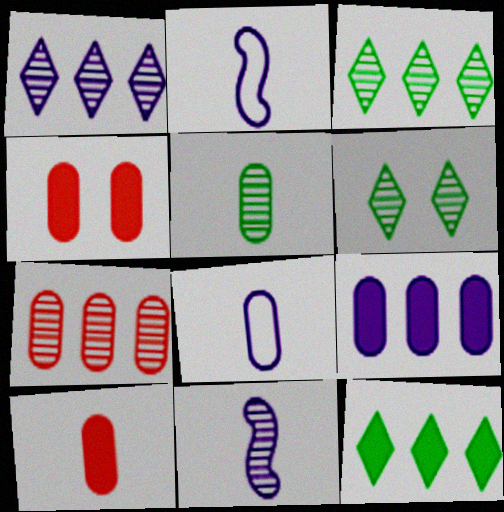[[2, 3, 4], 
[5, 8, 10], 
[6, 7, 11]]